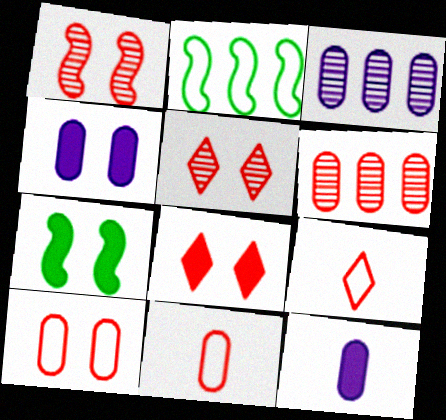[[1, 8, 10], 
[2, 5, 12], 
[3, 7, 9], 
[4, 7, 8]]